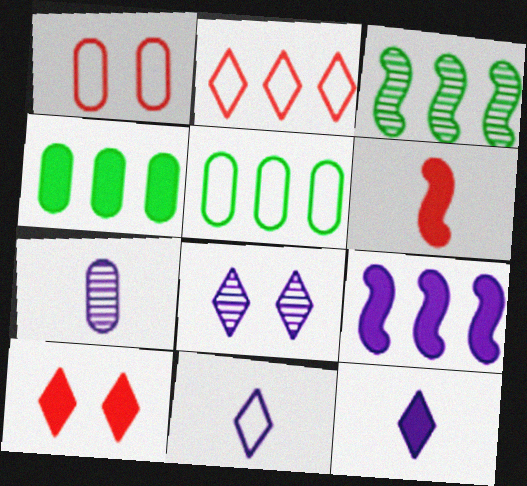[[1, 3, 12], 
[1, 4, 7], 
[5, 6, 8]]